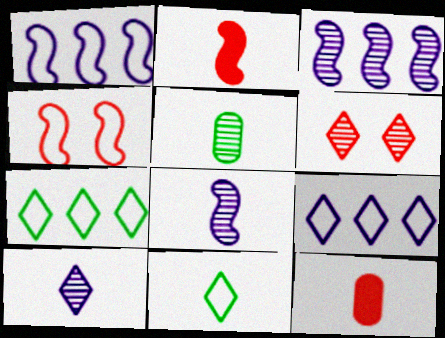[[3, 5, 6], 
[8, 11, 12]]